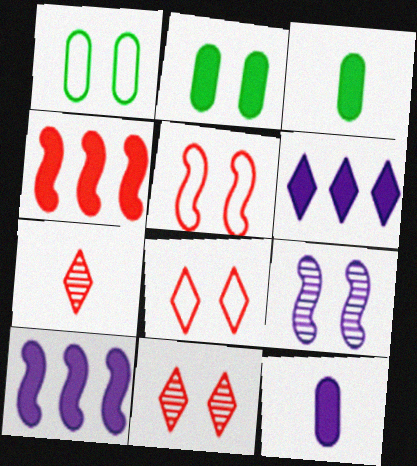[[1, 7, 10], 
[2, 8, 9]]